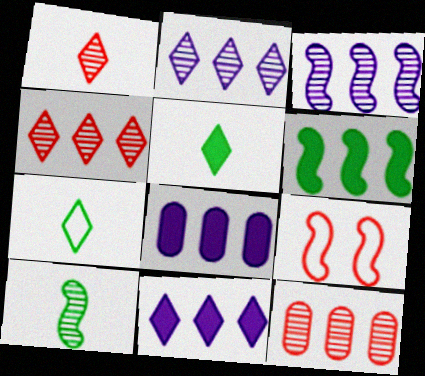[]